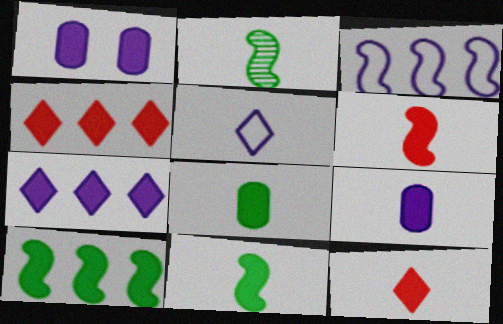[[1, 4, 11], 
[1, 10, 12], 
[9, 11, 12]]